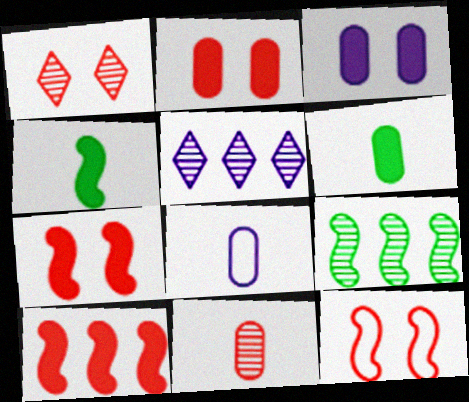[[1, 2, 12], 
[5, 6, 12], 
[6, 8, 11]]